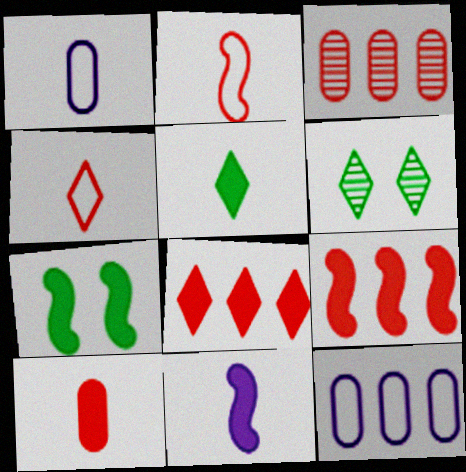[[1, 6, 9], 
[5, 10, 11], 
[7, 9, 11]]